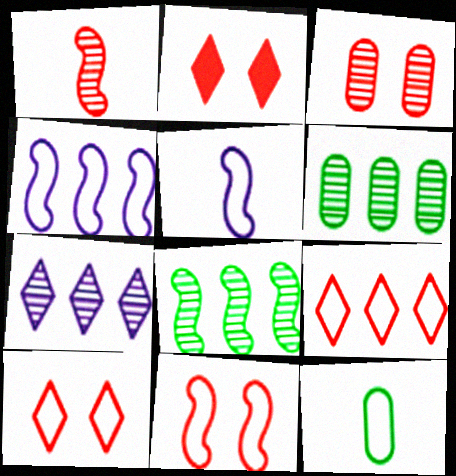[[2, 3, 11], 
[2, 5, 6], 
[4, 10, 12]]